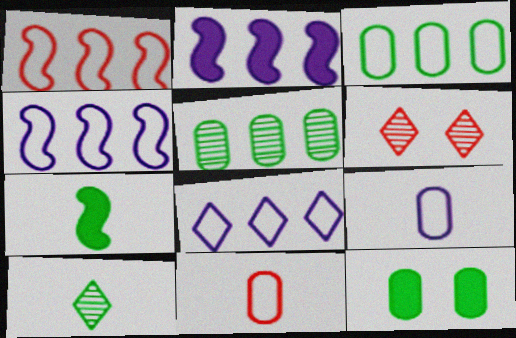[[1, 3, 8]]